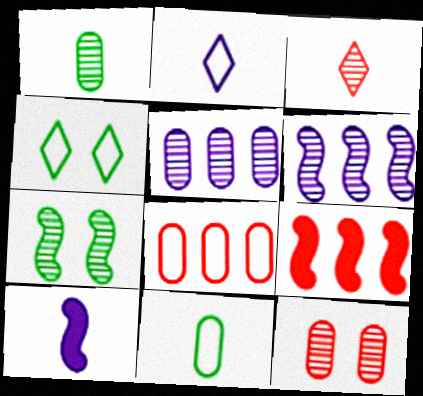[[1, 5, 12], 
[3, 5, 7], 
[3, 10, 11]]